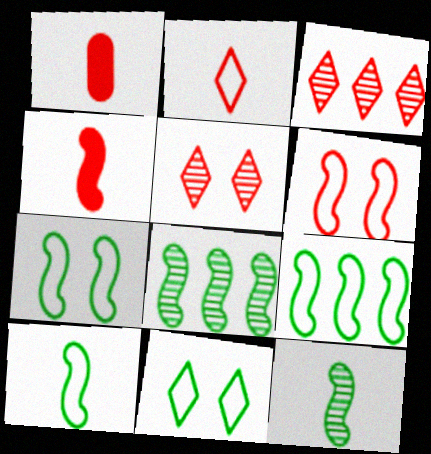[[1, 3, 6], 
[7, 9, 10]]